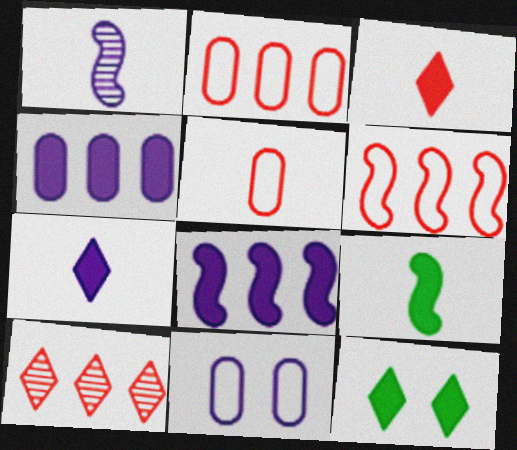[[1, 2, 12], 
[9, 10, 11]]